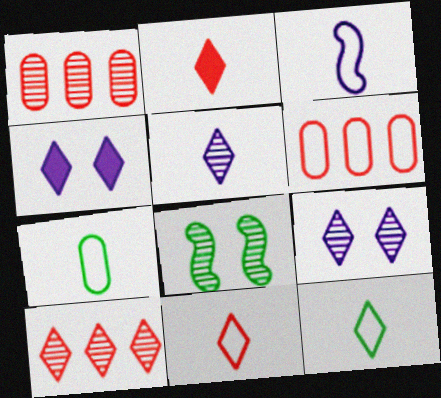[[1, 5, 8], 
[2, 5, 12], 
[3, 7, 11], 
[4, 10, 12]]